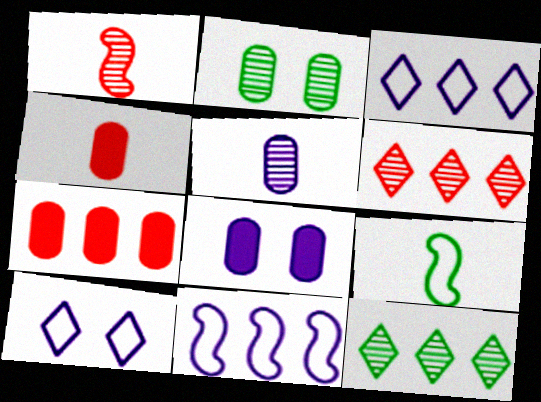[[6, 8, 9], 
[7, 11, 12]]